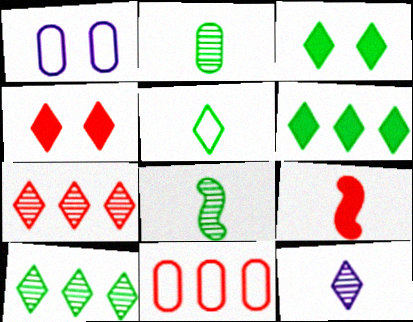[[1, 9, 10], 
[3, 5, 10]]